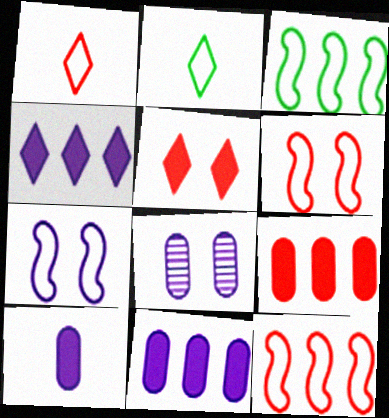[]